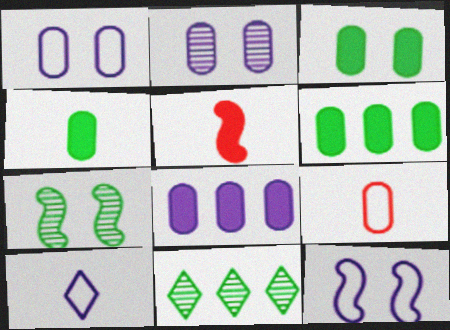[[1, 5, 11], 
[2, 6, 9], 
[3, 4, 6]]